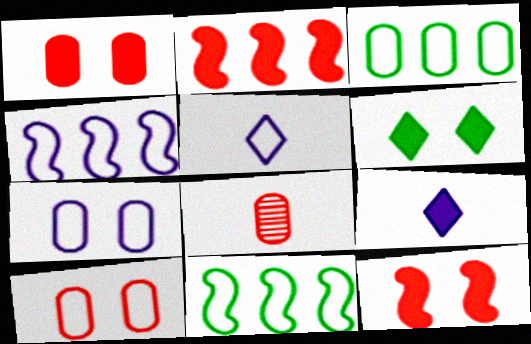[[4, 5, 7], 
[4, 6, 8], 
[5, 10, 11]]